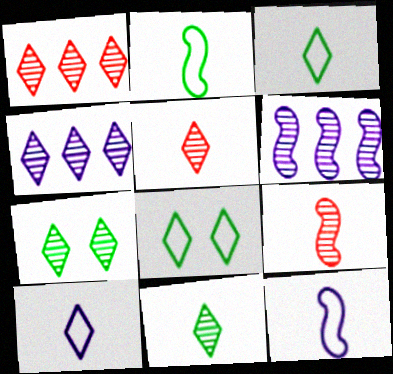[[4, 5, 7]]